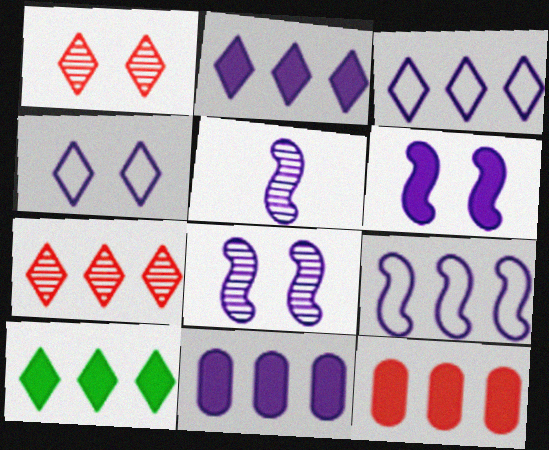[[3, 7, 10], 
[4, 5, 11], 
[5, 6, 9]]